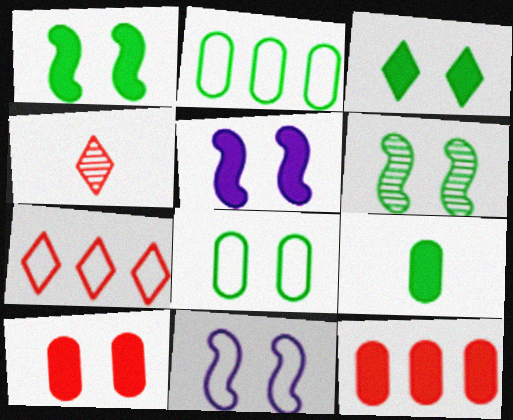[[2, 4, 5], 
[3, 5, 10], 
[3, 6, 8]]